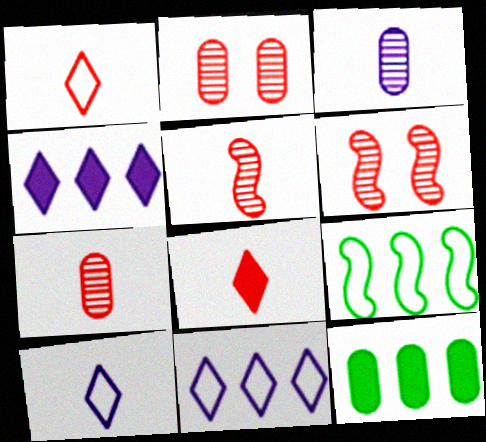[[6, 10, 12]]